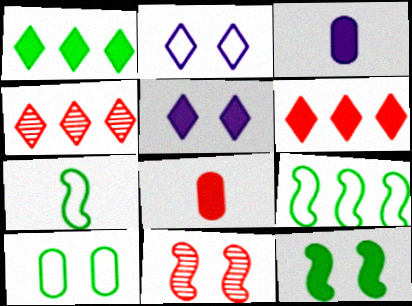[[3, 6, 12], 
[5, 10, 11]]